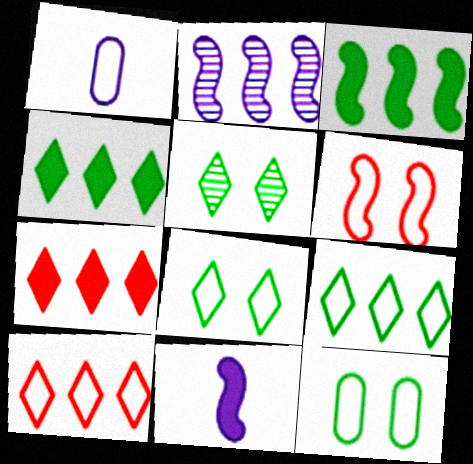[[1, 6, 9]]